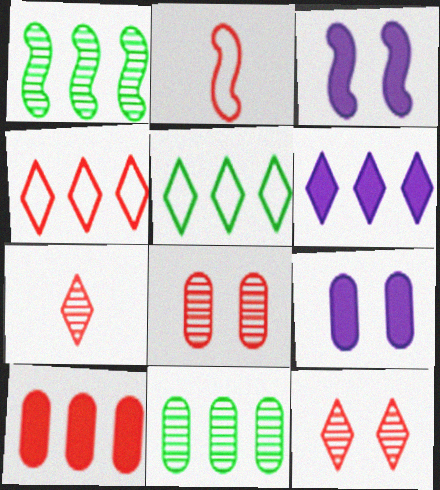[[1, 2, 3], 
[2, 10, 12]]